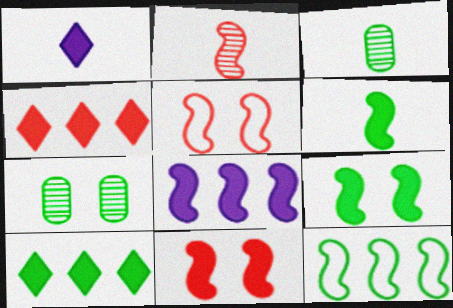[[6, 8, 11]]